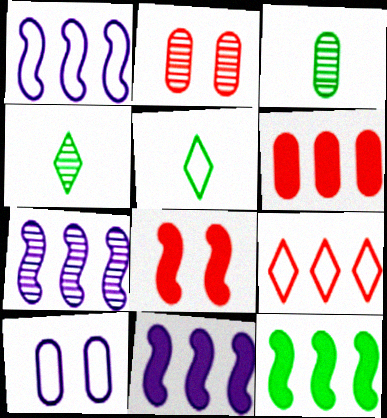[[1, 7, 11], 
[2, 4, 7], 
[2, 5, 11], 
[3, 6, 10]]